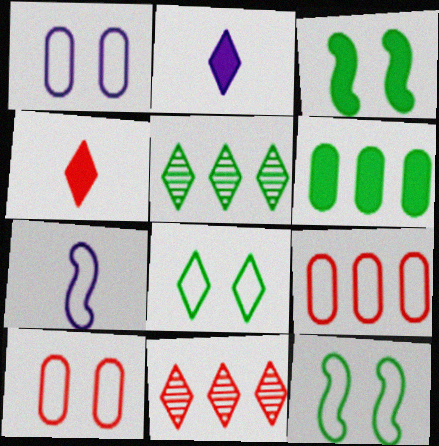[[2, 8, 11], 
[7, 8, 9]]